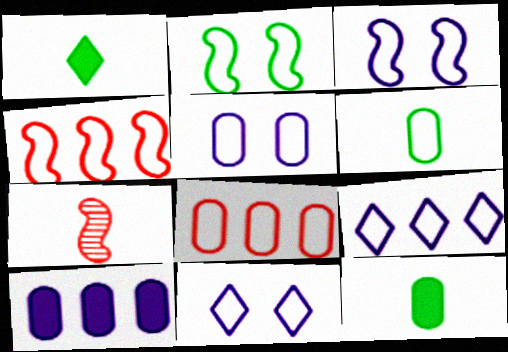[[3, 5, 11], 
[4, 6, 11], 
[5, 6, 8]]